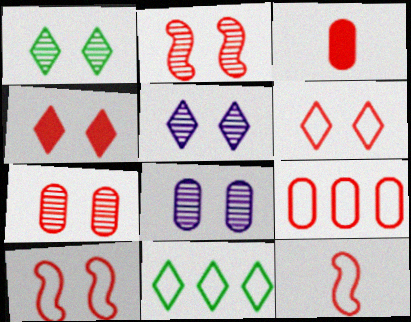[[1, 2, 8], 
[3, 7, 9], 
[4, 7, 10], 
[6, 9, 12]]